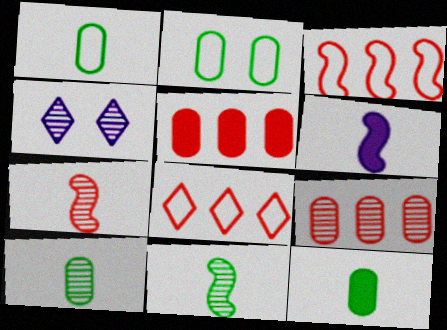[[1, 10, 12], 
[3, 4, 12], 
[4, 9, 11]]